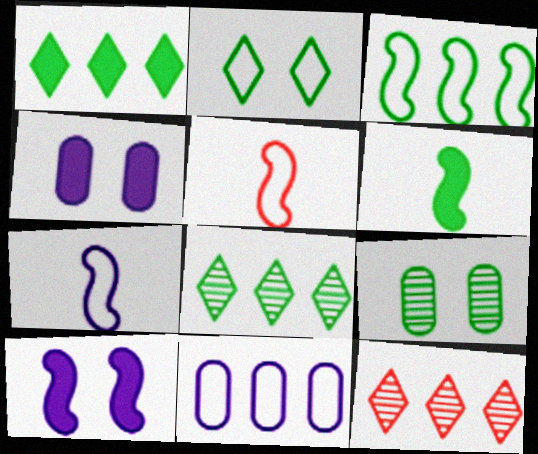[[2, 5, 11], 
[4, 5, 8]]